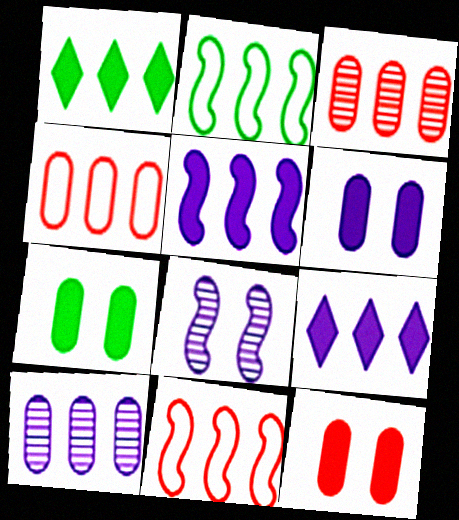[[1, 10, 11], 
[2, 3, 9], 
[6, 7, 12]]